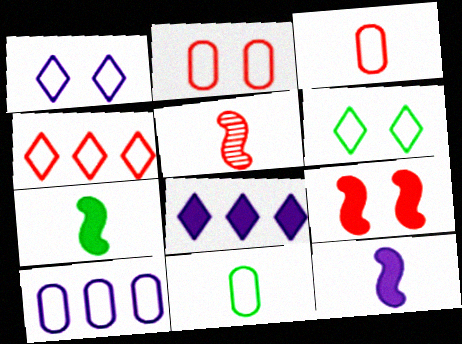[[2, 10, 11]]